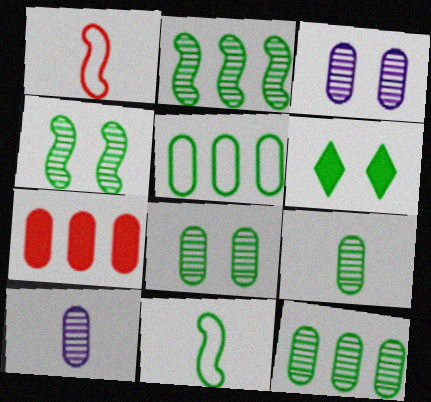[[6, 11, 12], 
[8, 9, 12]]